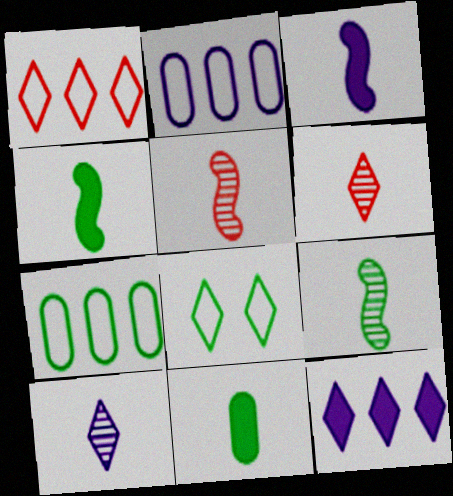[[6, 8, 12]]